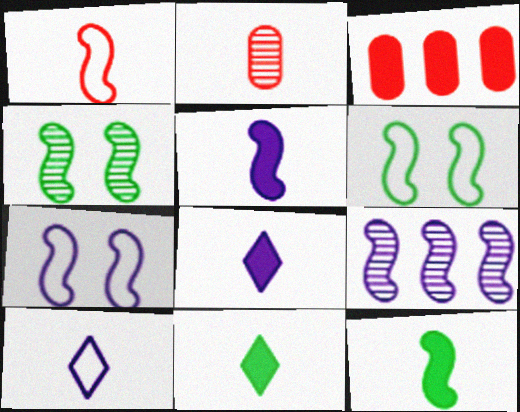[[2, 10, 12], 
[3, 4, 10], 
[5, 7, 9]]